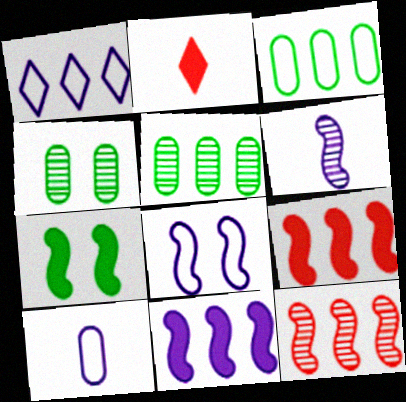[[1, 5, 9], 
[1, 8, 10], 
[2, 5, 8], 
[6, 8, 11]]